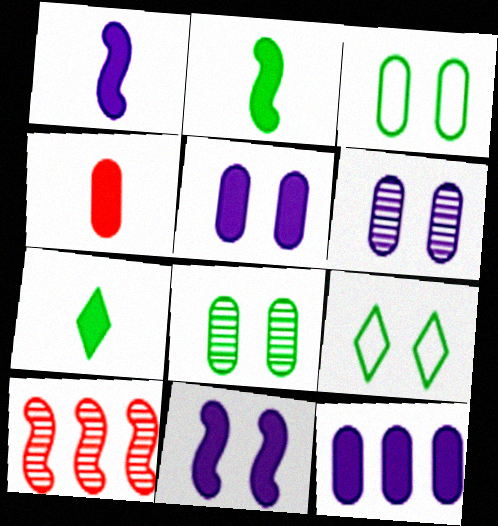[[1, 4, 7]]